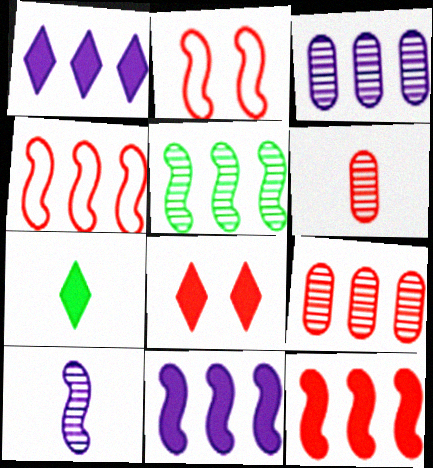[[1, 7, 8], 
[2, 3, 7], 
[4, 5, 11], 
[4, 6, 8]]